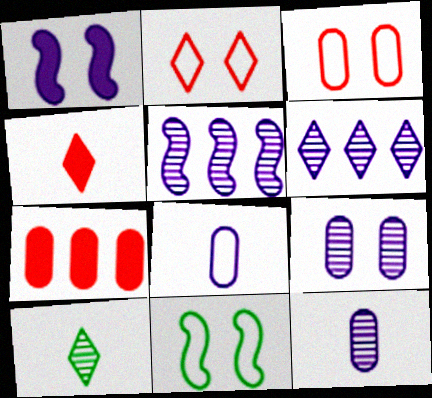[[1, 6, 8]]